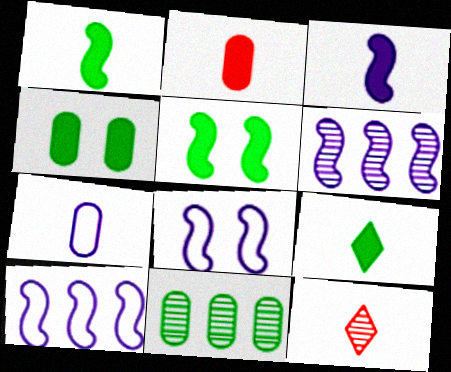[[1, 7, 12], 
[2, 3, 9], 
[3, 6, 8], 
[4, 10, 12]]